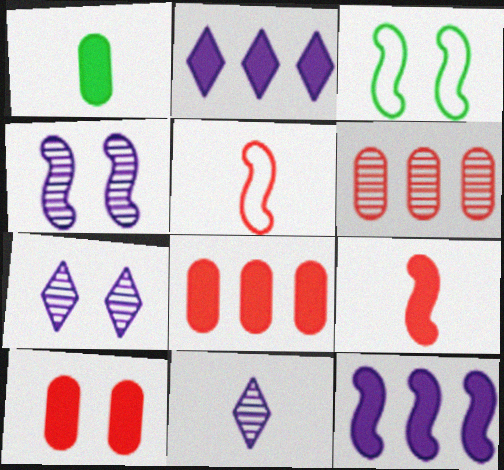[[1, 5, 11], 
[3, 7, 10], 
[3, 8, 11]]